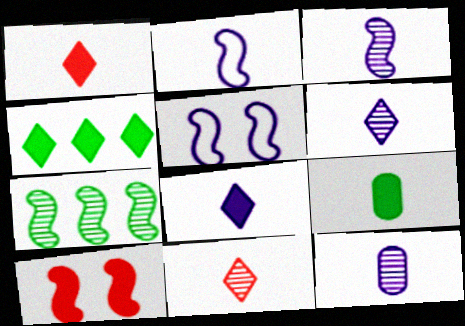[[2, 7, 10], 
[2, 8, 12], 
[2, 9, 11], 
[3, 6, 12]]